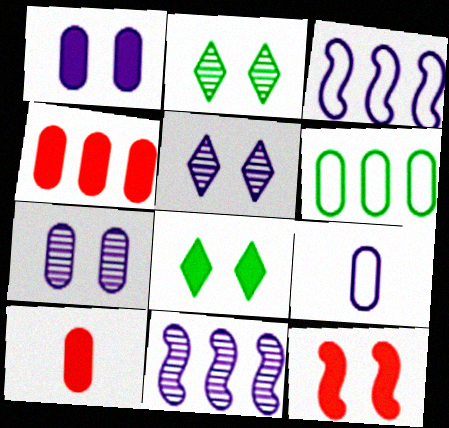[[1, 8, 12], 
[2, 3, 10], 
[6, 7, 10]]